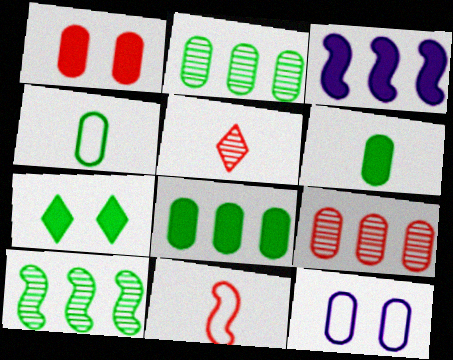[[4, 7, 10], 
[6, 9, 12]]